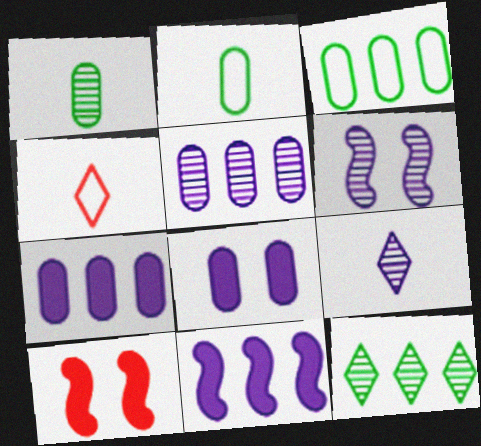[[3, 9, 10], 
[5, 6, 9]]